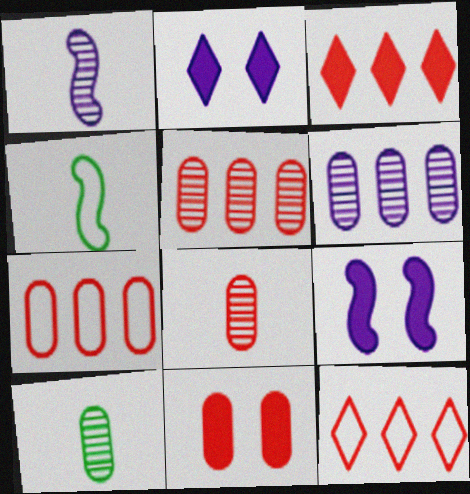[[2, 4, 5], 
[7, 8, 11], 
[9, 10, 12]]